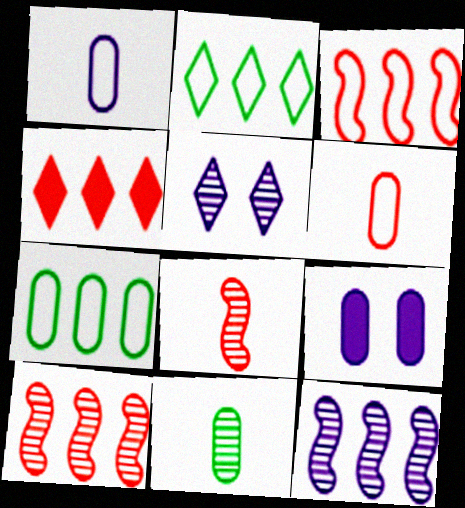[[2, 8, 9], 
[4, 7, 12], 
[5, 10, 11]]